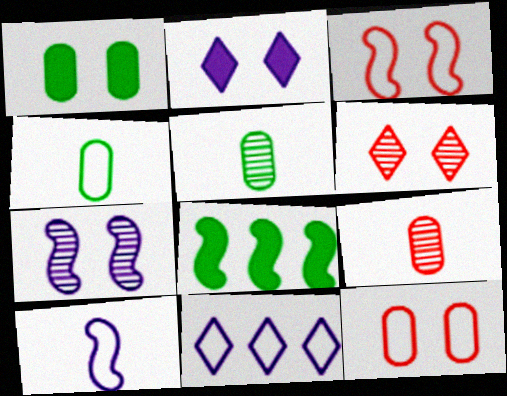[[3, 4, 11]]